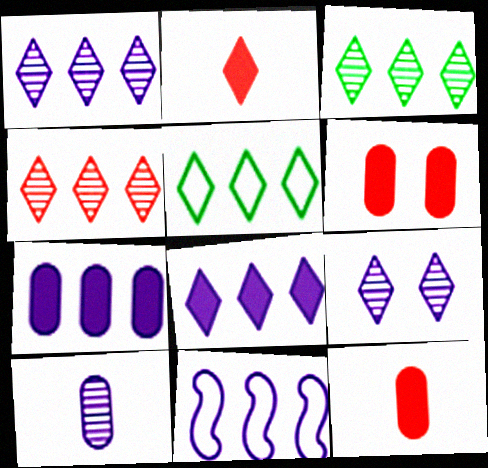[[1, 3, 4], 
[1, 7, 11], 
[2, 5, 9], 
[4, 5, 8]]